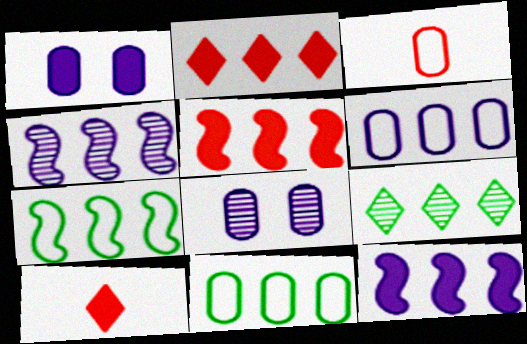[[2, 4, 11], 
[4, 5, 7], 
[5, 6, 9], 
[7, 8, 10]]